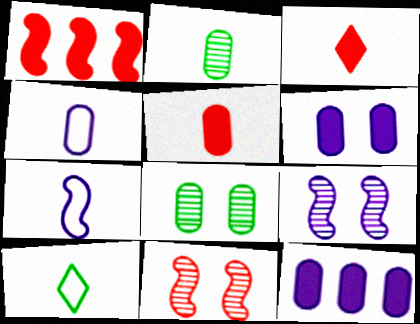[[2, 3, 7], 
[2, 4, 5], 
[10, 11, 12]]